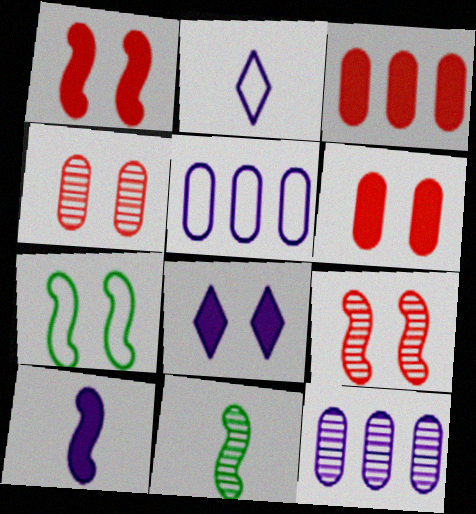[[4, 7, 8]]